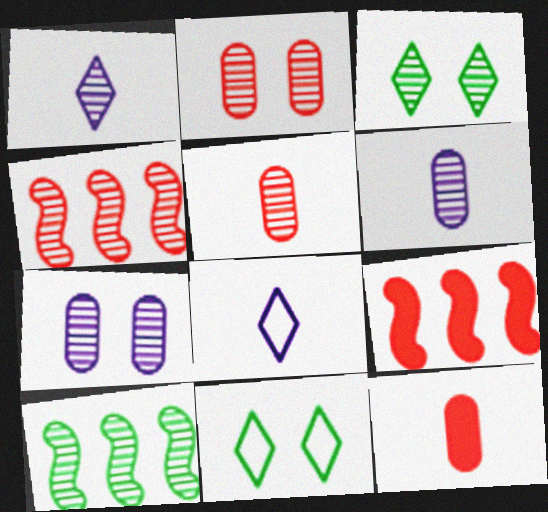[[1, 2, 10], 
[3, 4, 6], 
[6, 9, 11]]